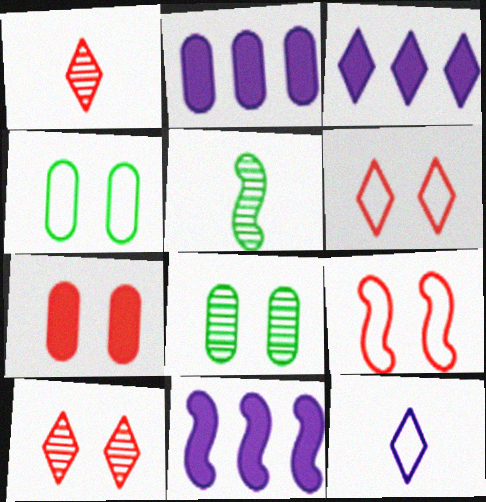[[1, 4, 11], 
[2, 3, 11], 
[2, 5, 6], 
[5, 9, 11], 
[7, 9, 10]]